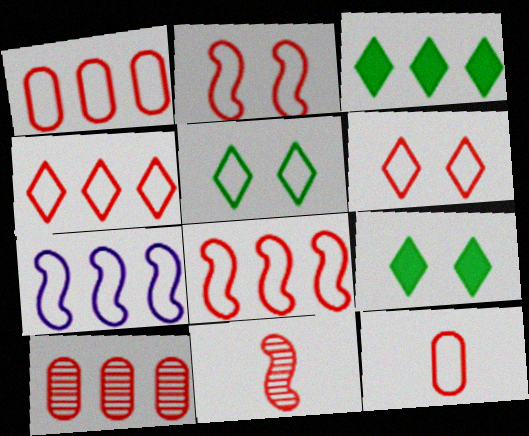[[1, 4, 8], 
[2, 4, 12], 
[3, 7, 10], 
[5, 7, 12], 
[6, 8, 12]]